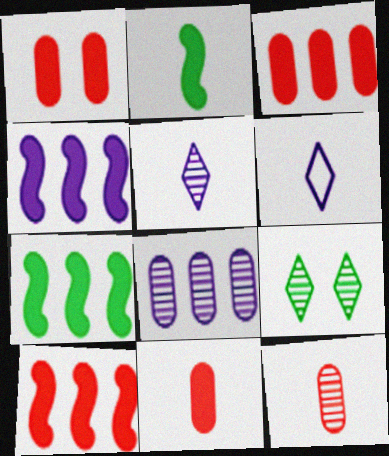[[1, 3, 11], 
[2, 6, 12], 
[4, 7, 10]]